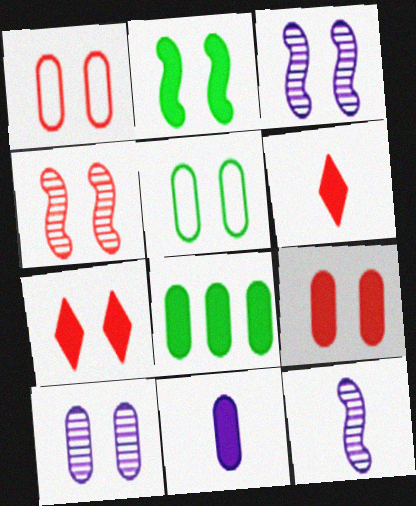[[1, 4, 7], 
[3, 5, 7], 
[5, 9, 10], 
[8, 9, 11]]